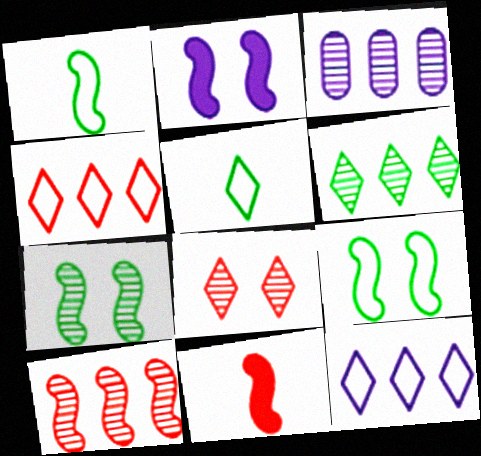[[1, 2, 10], 
[3, 6, 10]]